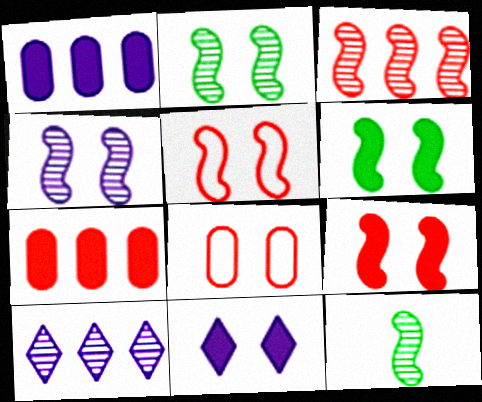[[2, 8, 11], 
[3, 4, 12], 
[4, 5, 6]]